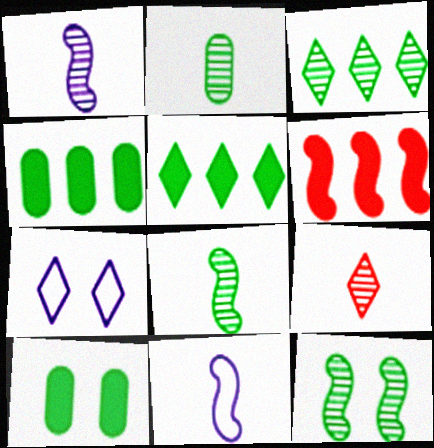[[1, 2, 9], 
[2, 3, 12], 
[2, 6, 7], 
[5, 7, 9], 
[6, 11, 12]]